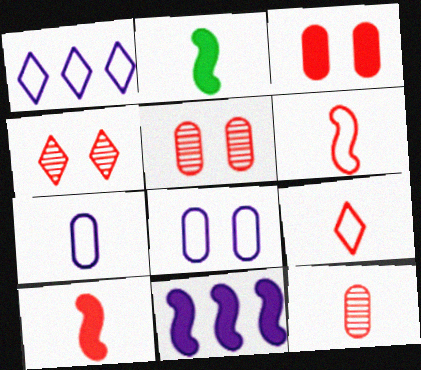[[1, 2, 5], 
[9, 10, 12]]